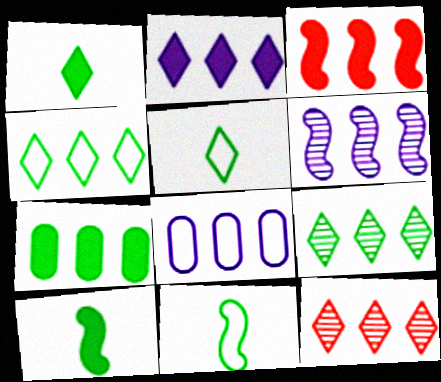[[2, 3, 7], 
[2, 4, 12], 
[2, 6, 8], 
[3, 8, 9]]